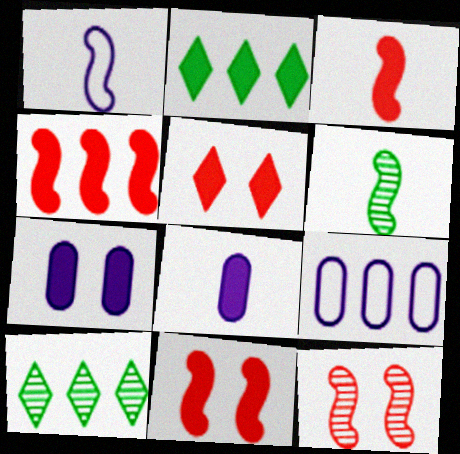[[1, 3, 6], 
[2, 3, 7], 
[2, 8, 11], 
[3, 4, 11], 
[4, 9, 10], 
[5, 6, 9]]